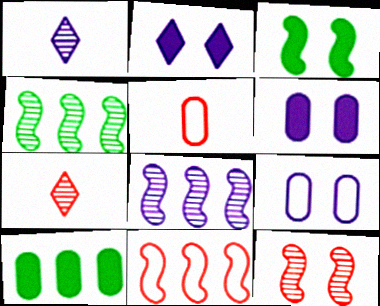[[2, 4, 5]]